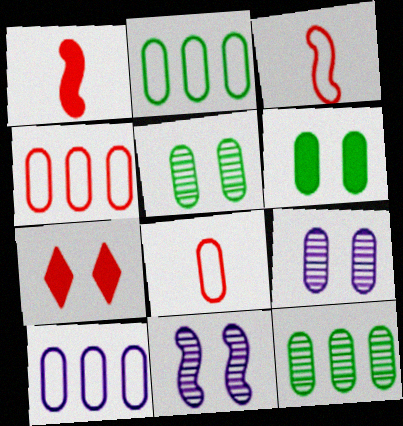[[2, 4, 10]]